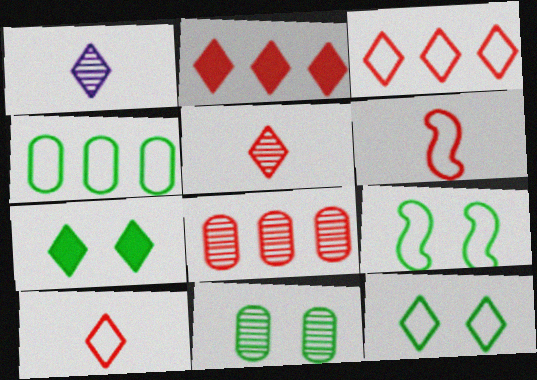[[1, 2, 12], 
[1, 3, 7], 
[7, 9, 11]]